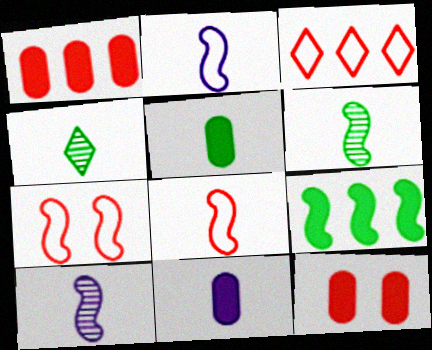[[4, 8, 11], 
[7, 9, 10]]